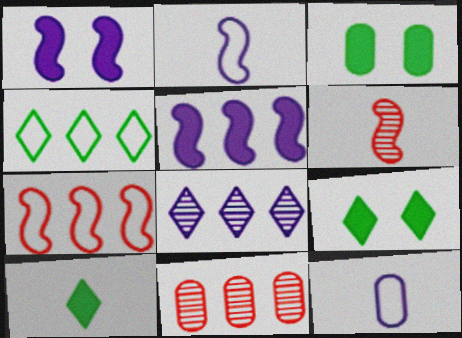[[1, 8, 12], 
[2, 9, 11], 
[3, 11, 12], 
[4, 5, 11], 
[6, 10, 12]]